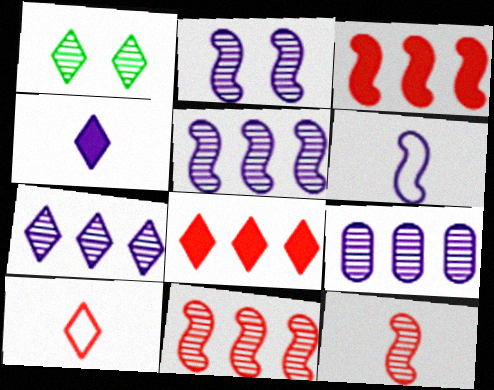[[1, 9, 12], 
[5, 7, 9]]